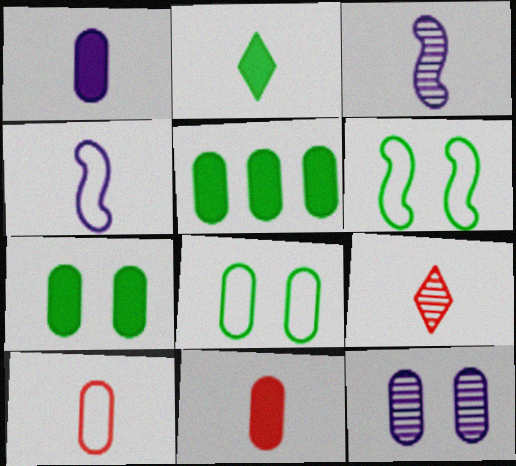[[2, 3, 10], 
[5, 10, 12]]